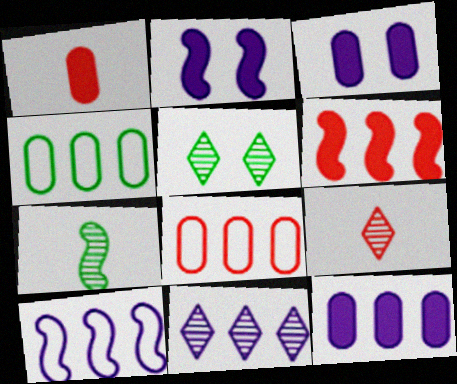[[1, 5, 10], 
[2, 4, 9], 
[4, 6, 11], 
[5, 9, 11], 
[10, 11, 12]]